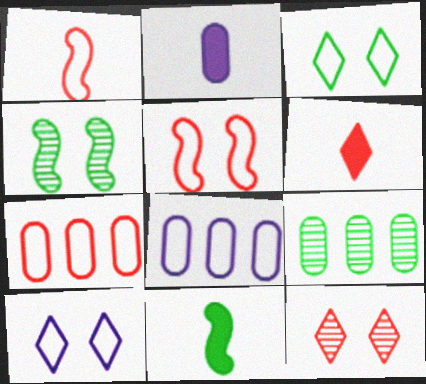[[1, 3, 8], 
[2, 6, 11], 
[3, 9, 11], 
[4, 6, 8], 
[8, 11, 12]]